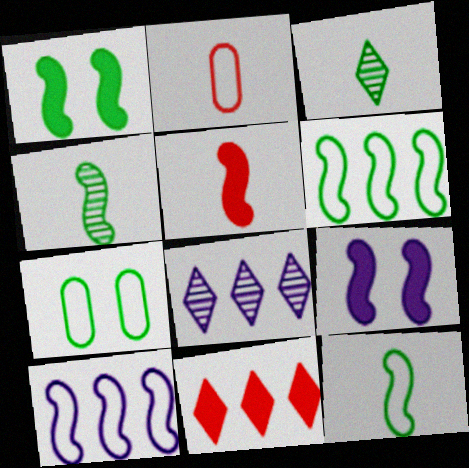[[1, 2, 8], 
[1, 4, 6], 
[5, 7, 8]]